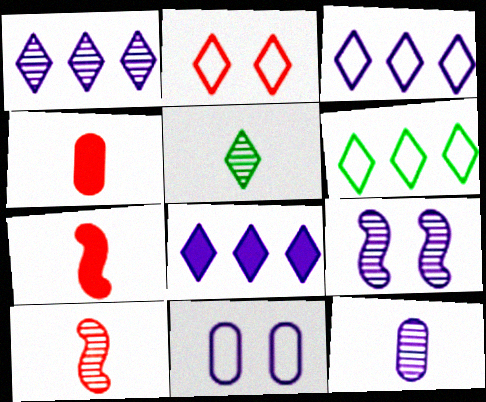[[1, 3, 8], 
[1, 9, 12], 
[2, 5, 8], 
[4, 6, 9], 
[5, 10, 12]]